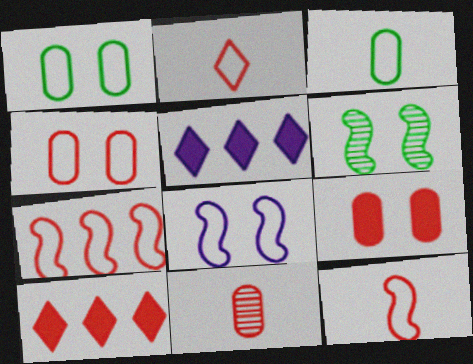[[2, 4, 7]]